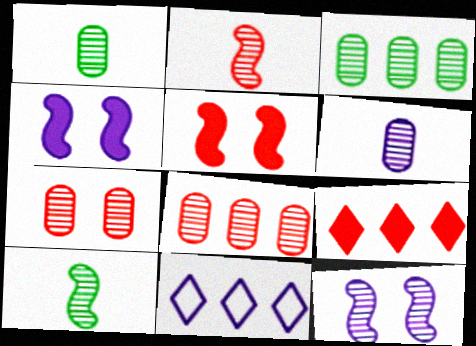[[1, 5, 11], 
[3, 6, 7], 
[4, 6, 11]]